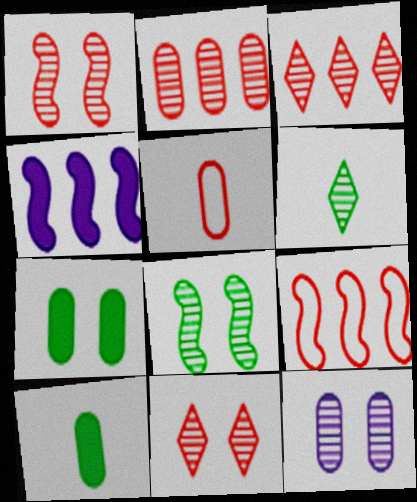[[8, 11, 12]]